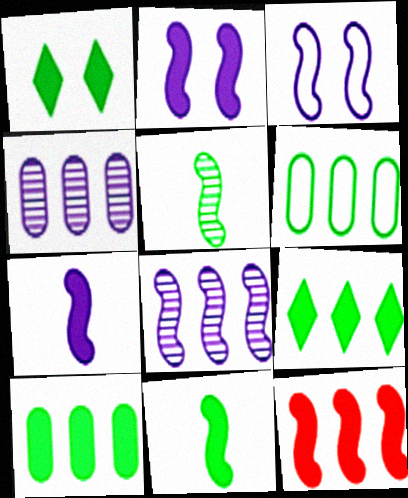[[1, 5, 6], 
[1, 10, 11], 
[2, 11, 12], 
[3, 5, 12], 
[3, 7, 8]]